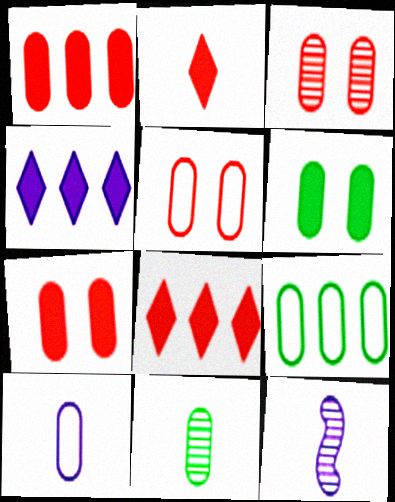[[3, 5, 7], 
[5, 9, 10], 
[6, 9, 11]]